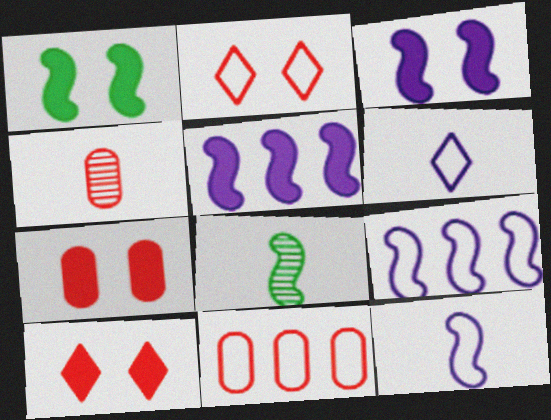[[4, 7, 11]]